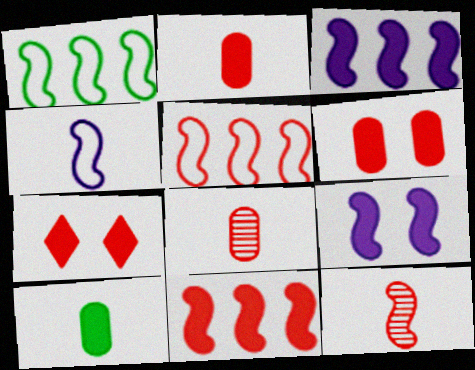[[1, 9, 12], 
[2, 7, 11], 
[3, 7, 10], 
[5, 7, 8]]